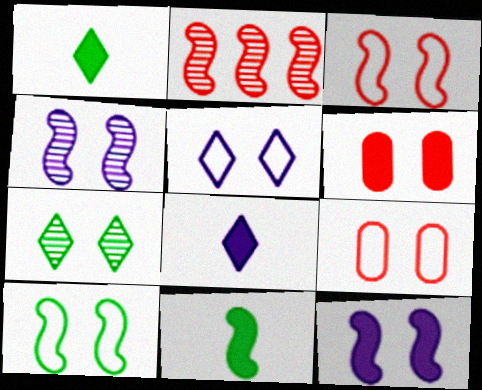[[5, 9, 10], 
[7, 9, 12]]